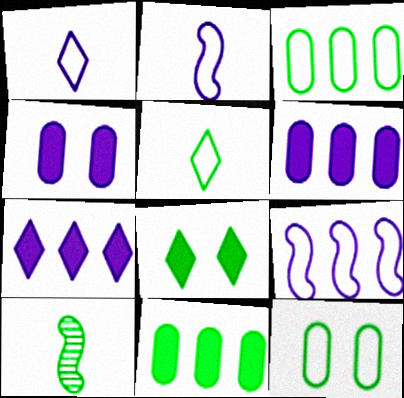[[3, 8, 10]]